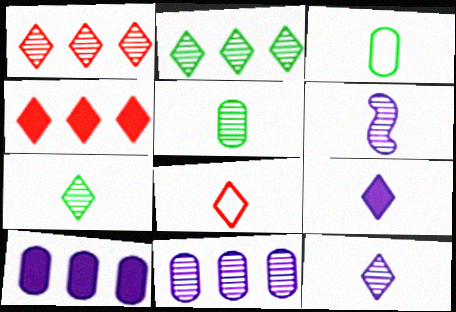[[7, 8, 9]]